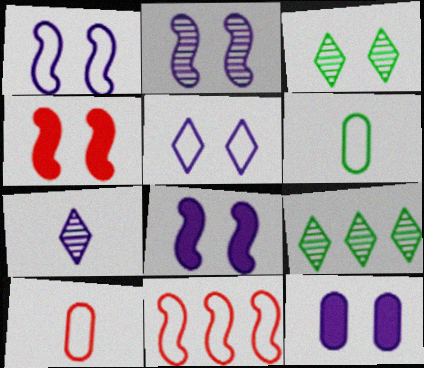[[1, 2, 8], 
[2, 5, 12], 
[5, 6, 11], 
[8, 9, 10]]